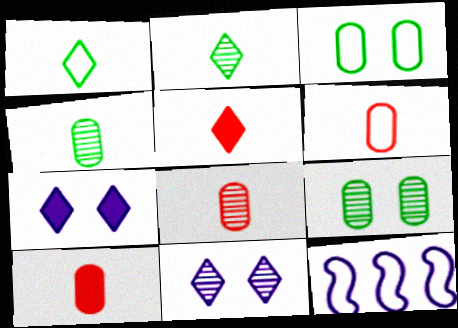[[5, 9, 12], 
[6, 8, 10]]